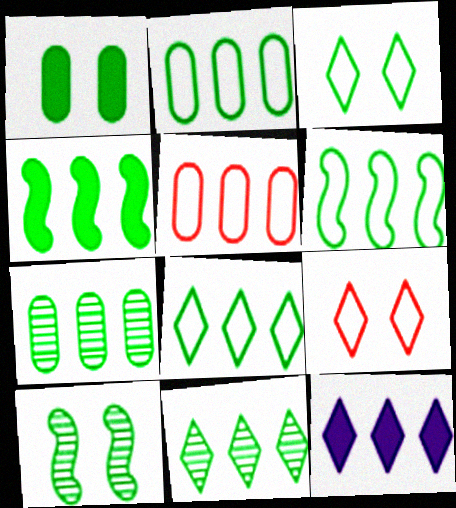[[1, 3, 10], 
[2, 4, 11], 
[2, 6, 8], 
[4, 7, 8]]